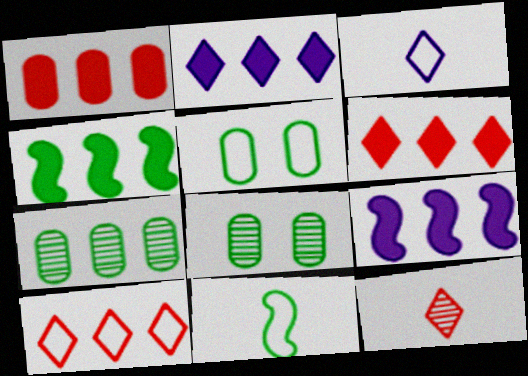[[1, 2, 4], 
[5, 9, 12], 
[7, 9, 10]]